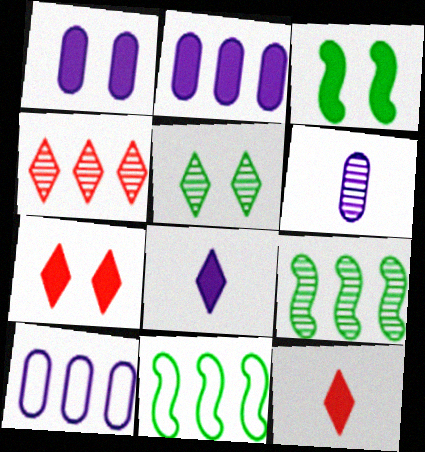[[1, 3, 7], 
[1, 6, 10], 
[2, 3, 12], 
[2, 4, 11], 
[6, 7, 11]]